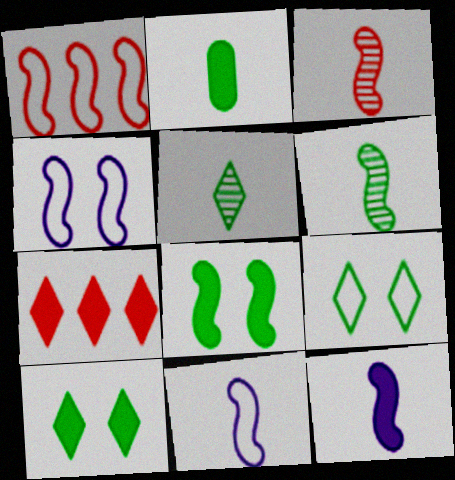[]